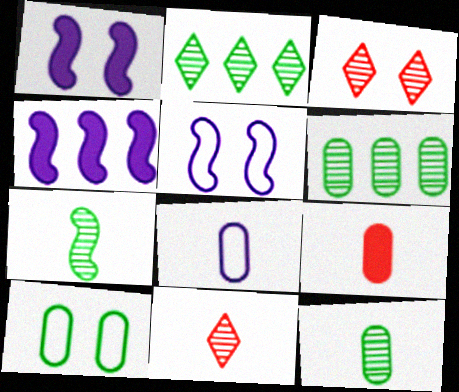[[1, 3, 10], 
[2, 5, 9], 
[4, 10, 11], 
[8, 9, 12]]